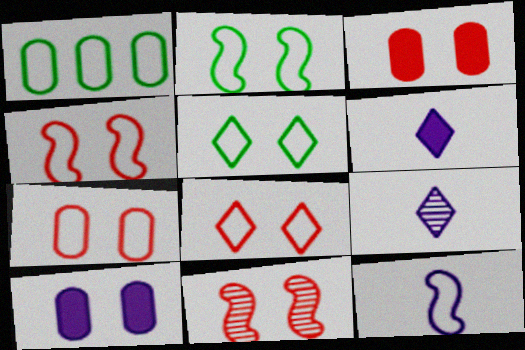[[1, 6, 11], 
[1, 8, 12], 
[3, 8, 11], 
[4, 7, 8], 
[5, 10, 11]]